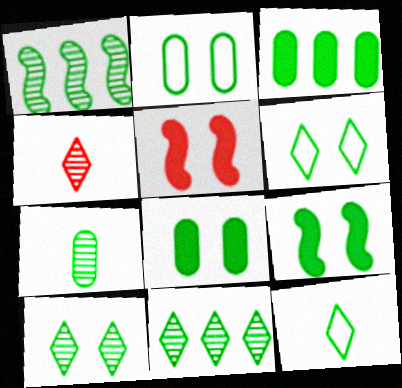[[1, 7, 10], 
[1, 8, 12], 
[2, 3, 7], 
[2, 9, 10]]